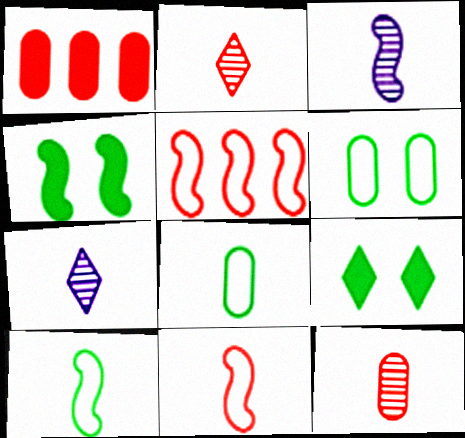[[3, 4, 5]]